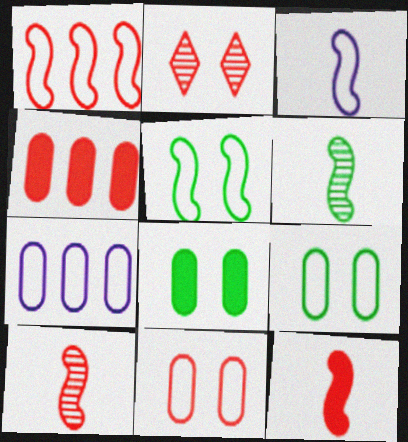[[1, 3, 5], 
[3, 6, 12]]